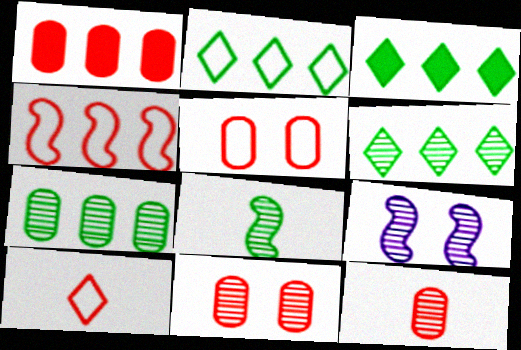[[1, 5, 12], 
[2, 3, 6], 
[4, 5, 10], 
[6, 9, 12]]